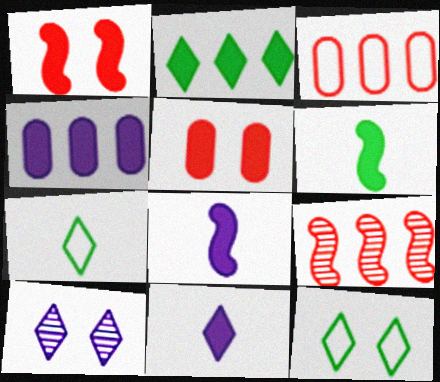[[2, 5, 8], 
[3, 6, 10]]